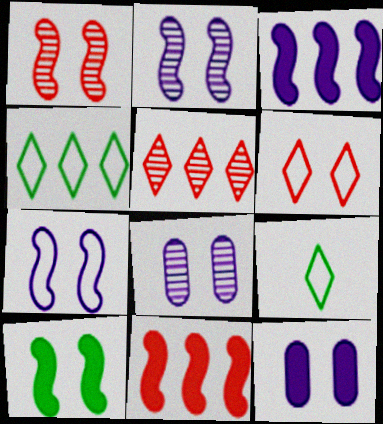[[1, 7, 10], 
[6, 8, 10], 
[8, 9, 11]]